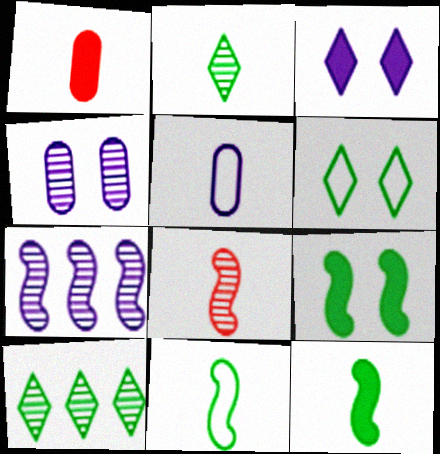[[1, 6, 7], 
[3, 5, 7], 
[4, 8, 10]]